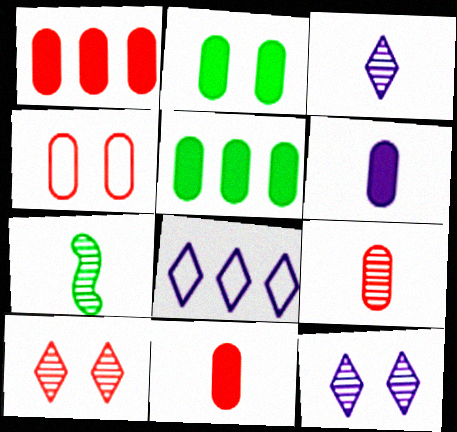[[1, 2, 6], 
[1, 4, 9], 
[3, 7, 9]]